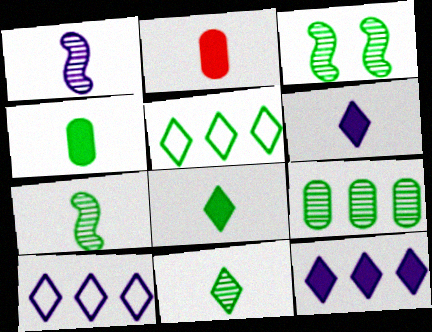[[2, 3, 10], 
[3, 4, 5], 
[3, 9, 11]]